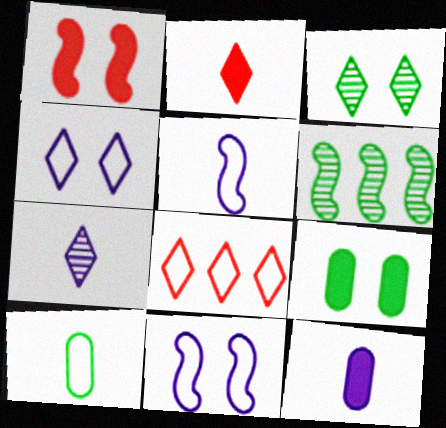[[1, 5, 6], 
[5, 7, 12], 
[8, 10, 11]]